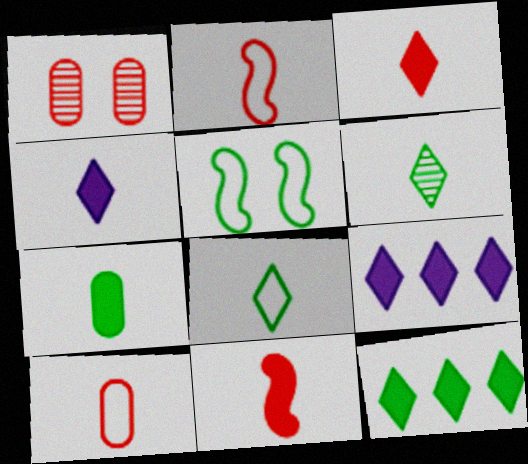[[4, 7, 11]]